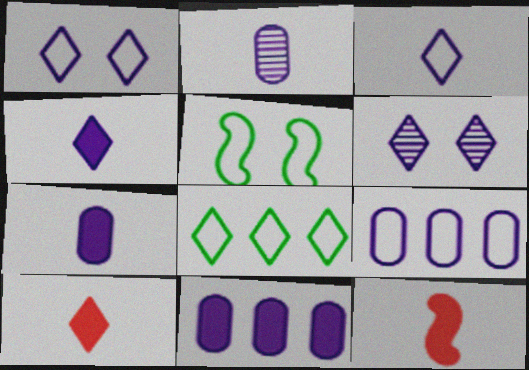[[6, 8, 10]]